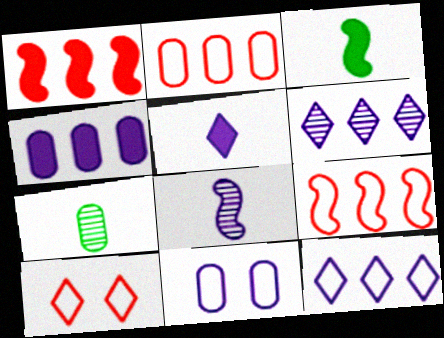[]